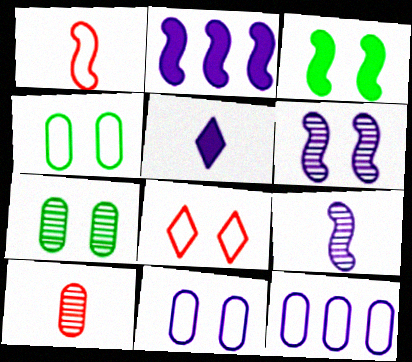[[5, 6, 12]]